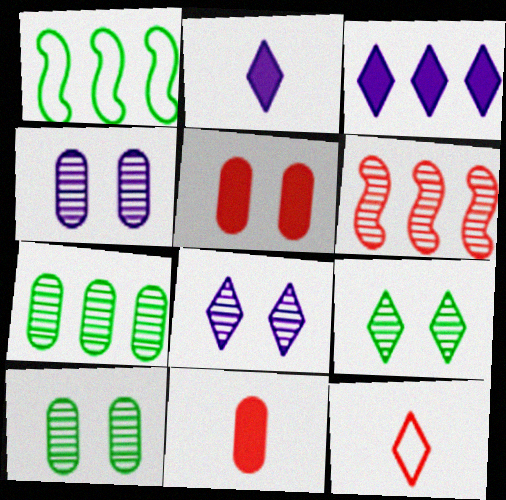[[1, 8, 11], 
[3, 9, 12], 
[5, 6, 12]]